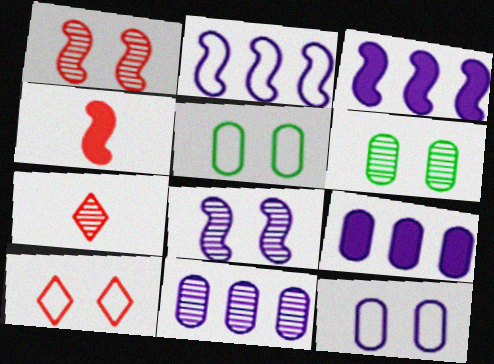[[3, 5, 7]]